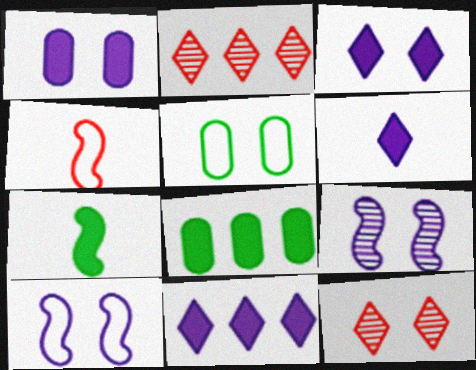[[3, 6, 11]]